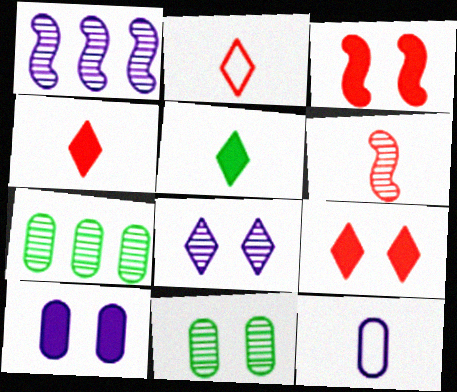[[5, 6, 12], 
[6, 7, 8]]